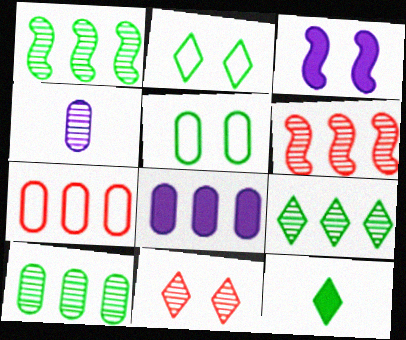[[1, 4, 11], 
[1, 5, 12], 
[1, 9, 10], 
[2, 9, 12], 
[3, 5, 11], 
[7, 8, 10]]